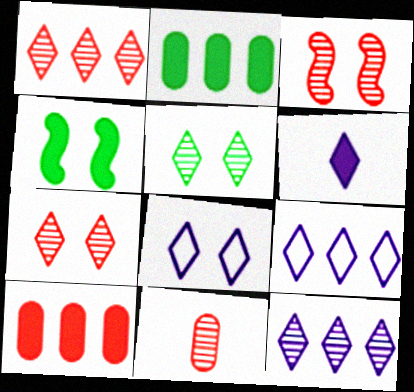[[1, 3, 11], 
[4, 6, 10], 
[4, 9, 11], 
[6, 8, 12]]